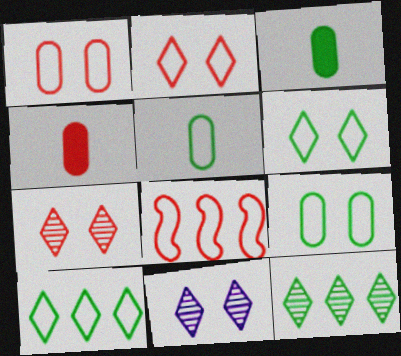[[3, 8, 11], 
[4, 7, 8]]